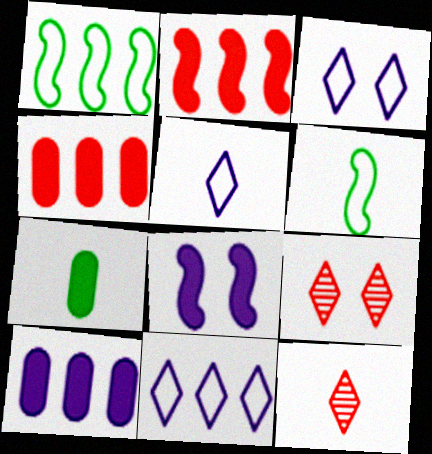[[3, 5, 11], 
[6, 9, 10]]